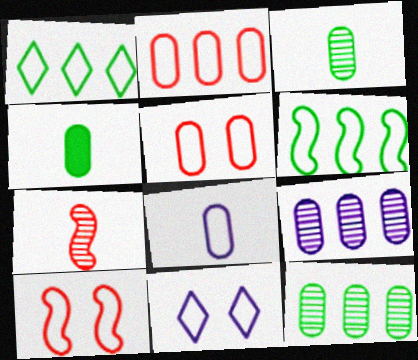[[1, 8, 10], 
[4, 5, 9]]